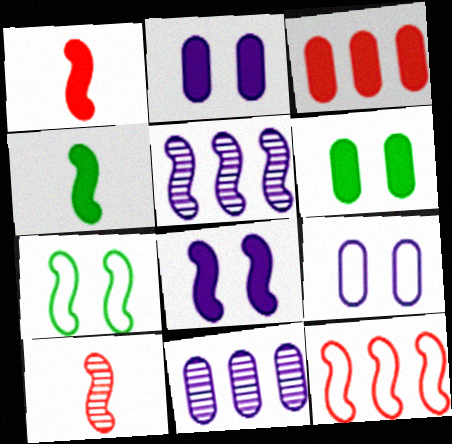[[1, 5, 7]]